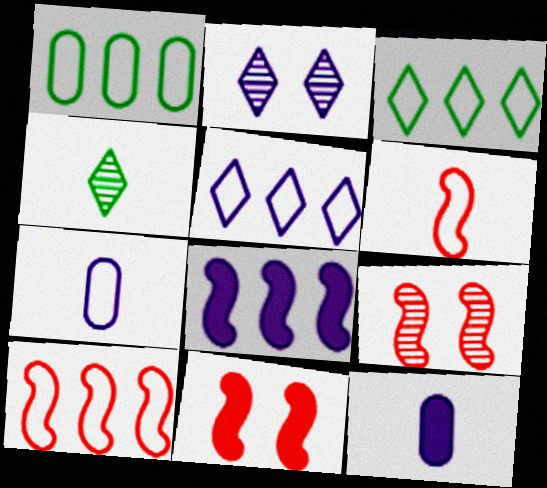[[1, 5, 10], 
[2, 7, 8], 
[3, 9, 12], 
[4, 6, 12]]